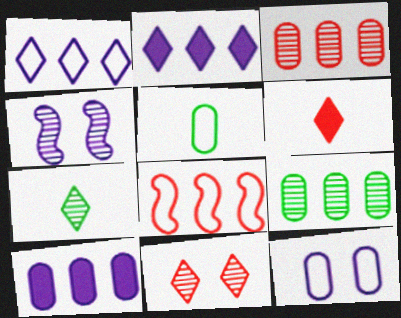[[2, 8, 9], 
[3, 4, 7]]